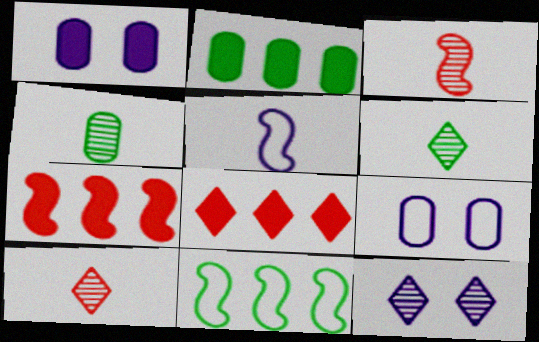[[1, 10, 11], 
[6, 7, 9]]